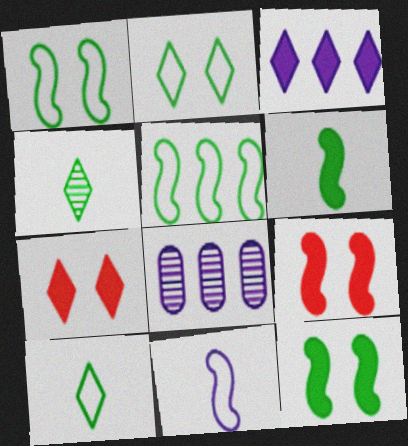[[8, 9, 10]]